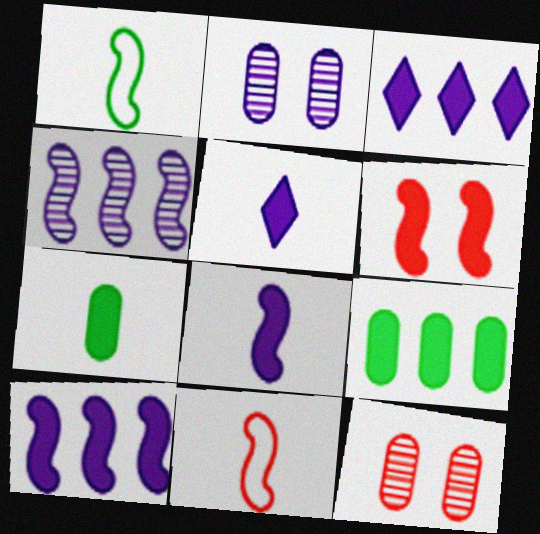[[1, 3, 12], 
[1, 4, 6], 
[3, 6, 7], 
[5, 6, 9]]